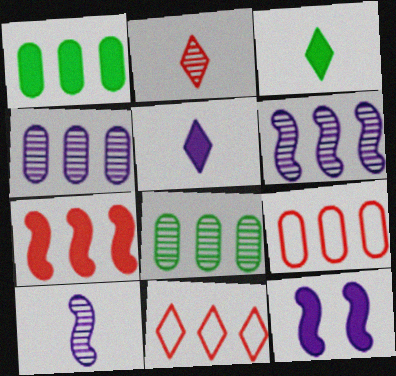[[1, 4, 9], 
[1, 6, 11]]